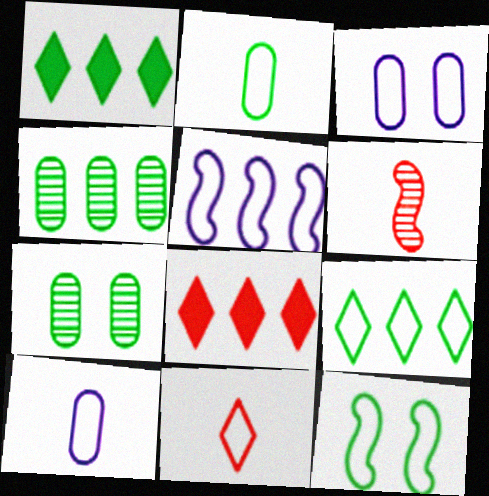[[1, 3, 6], 
[2, 9, 12], 
[4, 5, 8]]